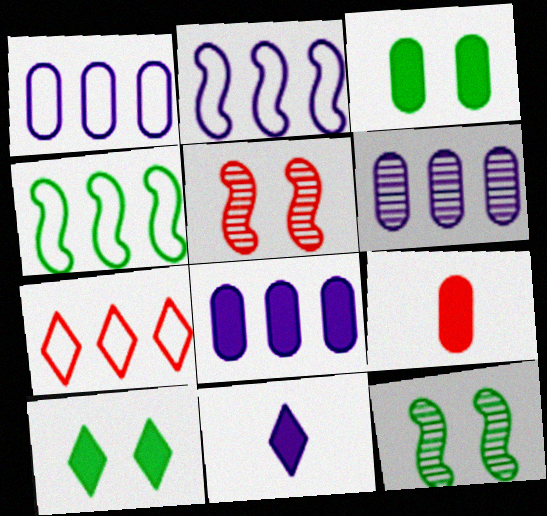[[1, 4, 7], 
[1, 6, 8], 
[3, 8, 9], 
[5, 7, 9]]